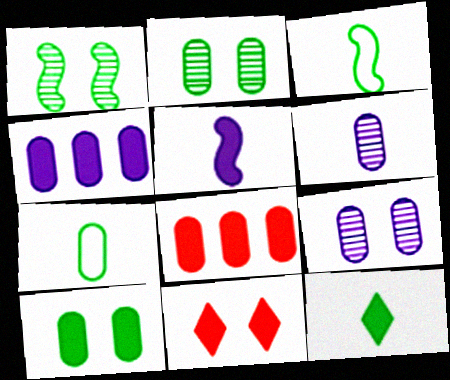[[7, 8, 9]]